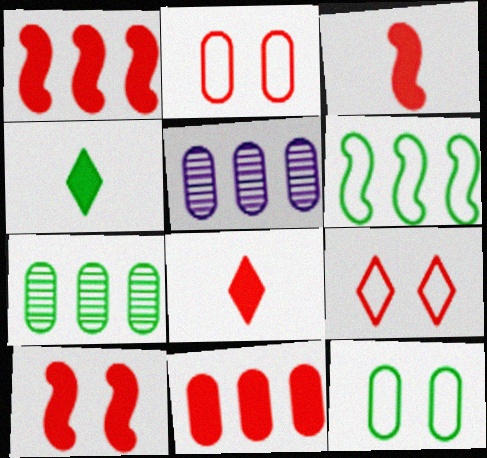[[1, 3, 10], 
[8, 10, 11]]